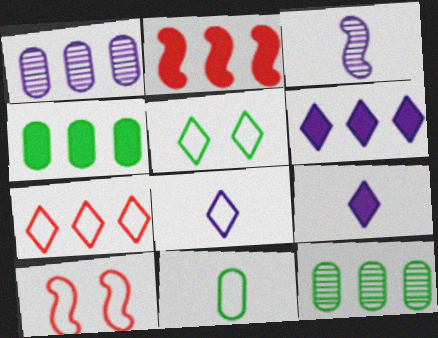[[2, 4, 6], 
[5, 7, 8], 
[9, 10, 12]]